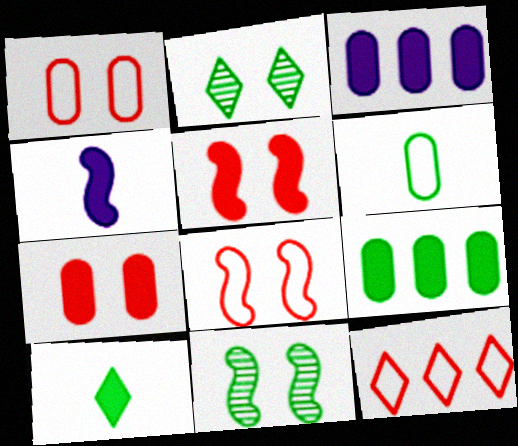[[3, 5, 10]]